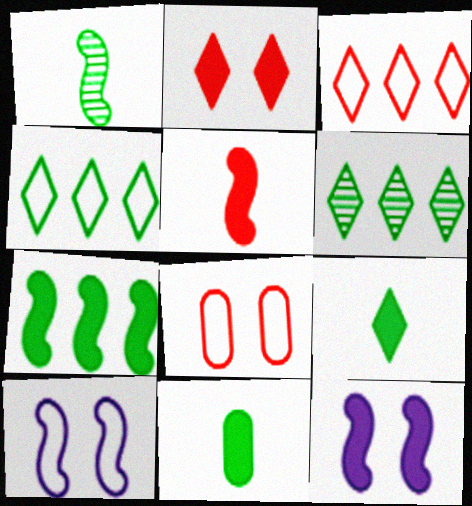[[5, 7, 12]]